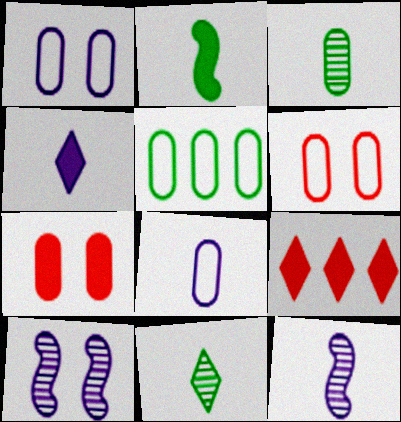[[4, 8, 12], 
[5, 6, 8]]